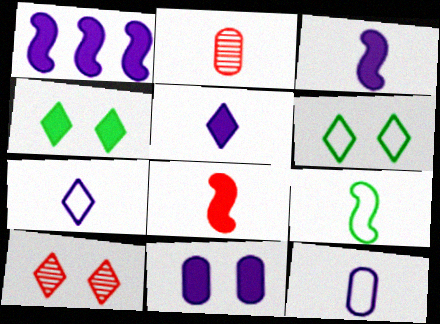[[1, 2, 6], 
[1, 5, 11], 
[2, 5, 9]]